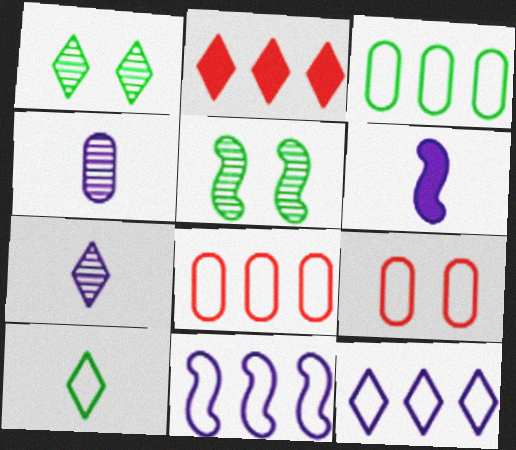[[1, 6, 8], 
[9, 10, 11]]